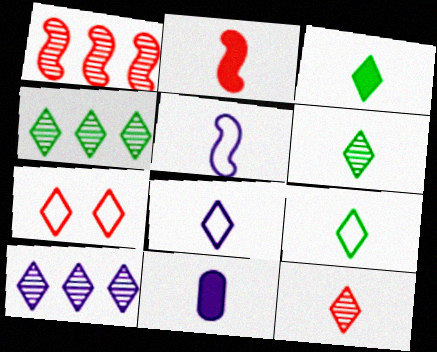[[2, 3, 11], 
[3, 6, 9], 
[3, 7, 10], 
[3, 8, 12]]